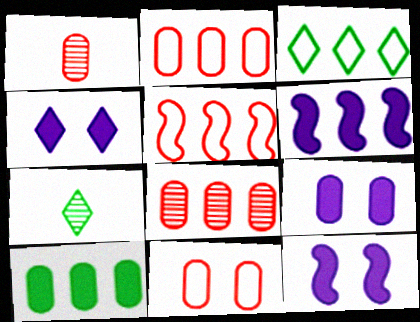[[1, 3, 12], 
[2, 7, 12], 
[3, 6, 8], 
[4, 9, 12], 
[5, 7, 9], 
[6, 7, 11]]